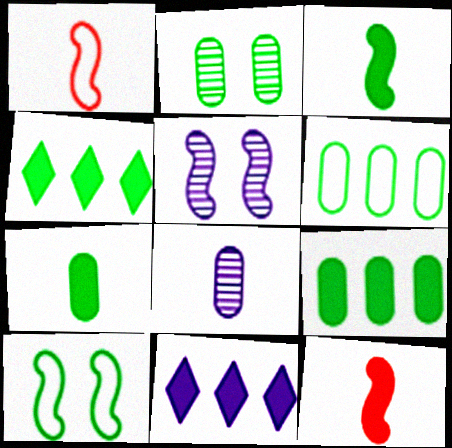[[1, 2, 11], 
[2, 6, 7]]